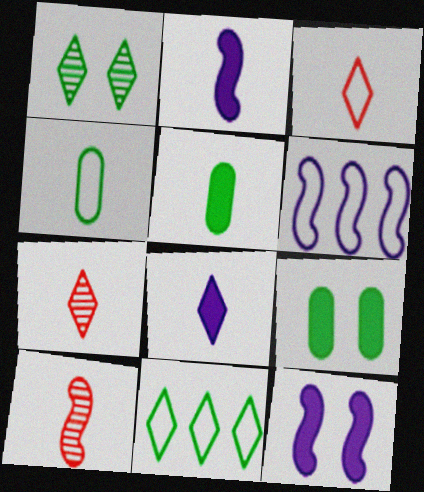[[2, 4, 7], 
[4, 8, 10], 
[6, 7, 9]]